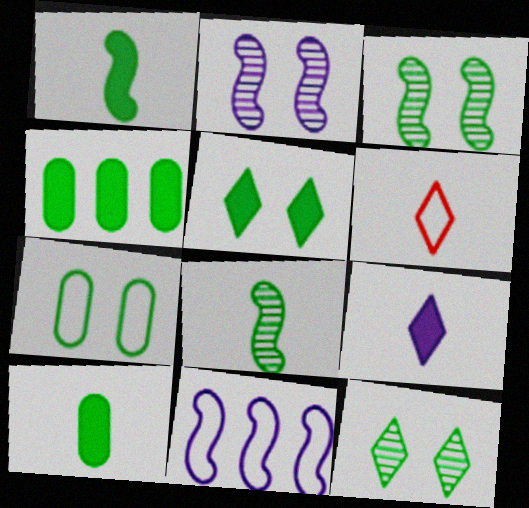[[1, 4, 5], 
[2, 4, 6], 
[3, 5, 7], 
[6, 7, 11]]